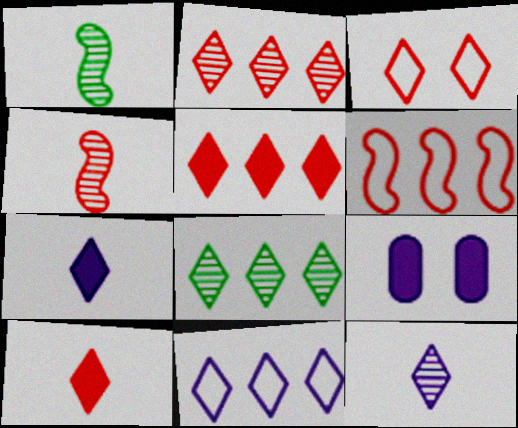[[2, 3, 10], 
[3, 7, 8], 
[5, 8, 11]]